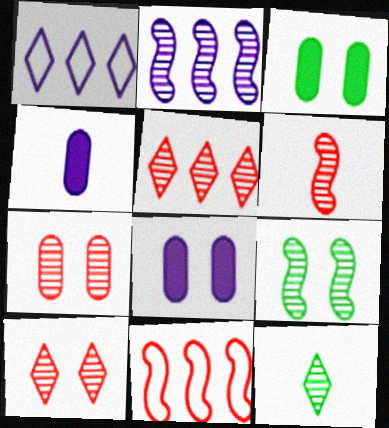[[1, 3, 6], 
[2, 6, 9], 
[2, 7, 12], 
[5, 6, 7], 
[8, 11, 12]]